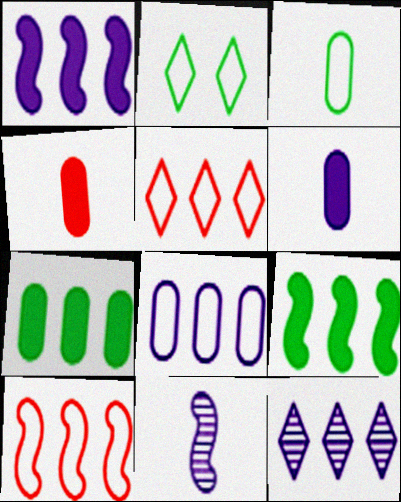[[1, 8, 12], 
[7, 10, 12]]